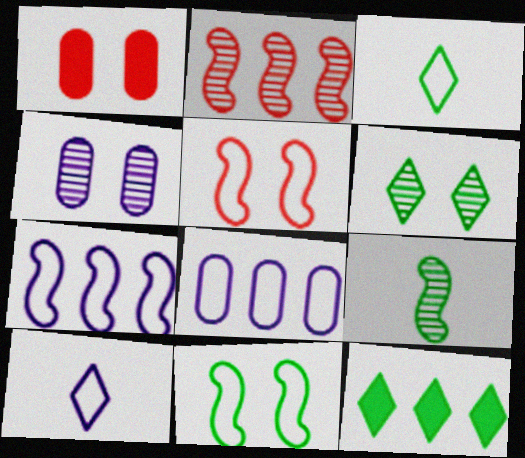[[2, 8, 12], 
[3, 5, 8], 
[3, 6, 12]]